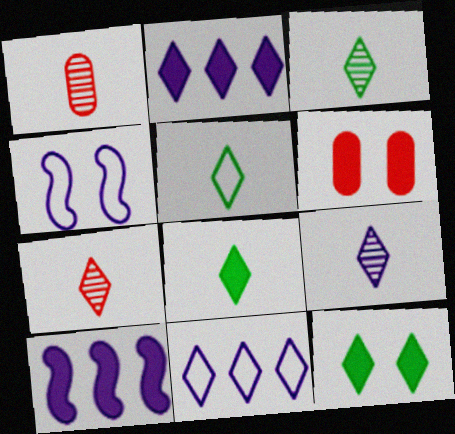[[3, 5, 8], 
[3, 7, 9], 
[6, 8, 10], 
[7, 11, 12]]